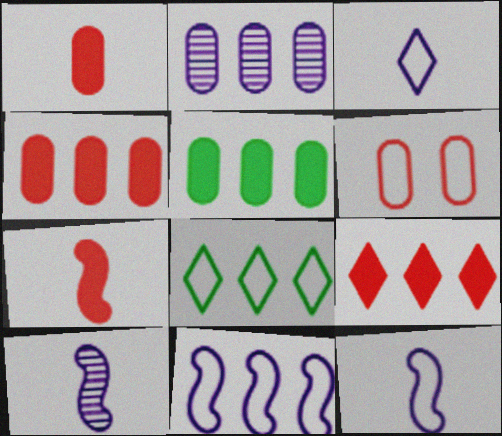[[6, 8, 12]]